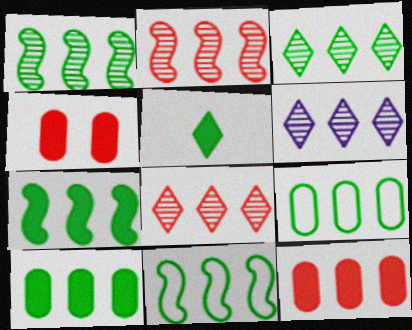[[1, 7, 11], 
[3, 6, 8], 
[3, 7, 9], 
[3, 10, 11], 
[6, 11, 12]]